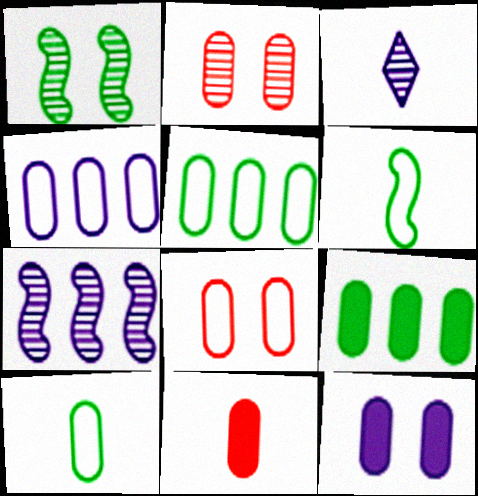[[3, 6, 11], 
[4, 8, 10], 
[9, 11, 12]]